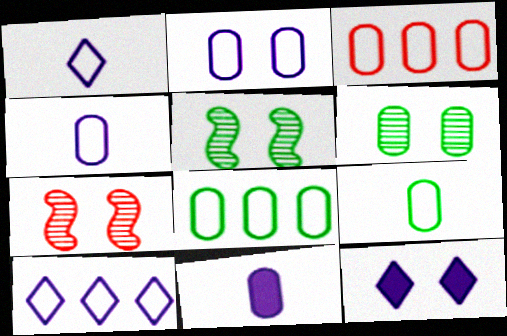[[2, 3, 9], 
[3, 6, 11]]